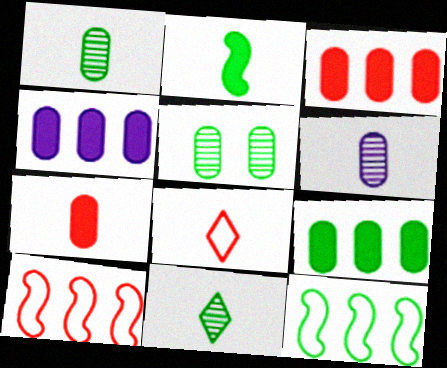[[2, 6, 8], 
[3, 4, 9]]